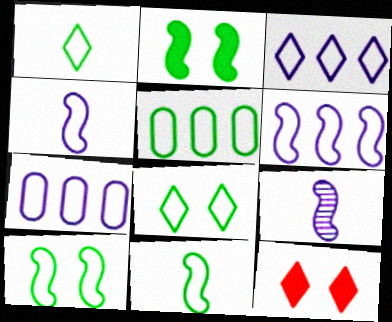[[1, 5, 10], 
[3, 6, 7], 
[5, 8, 11], 
[5, 9, 12]]